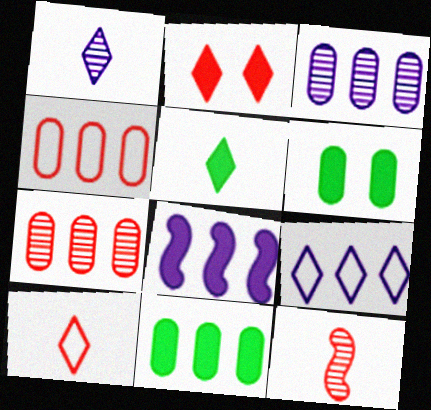[[1, 5, 10], 
[2, 4, 12], 
[3, 4, 11], 
[3, 8, 9], 
[6, 9, 12]]